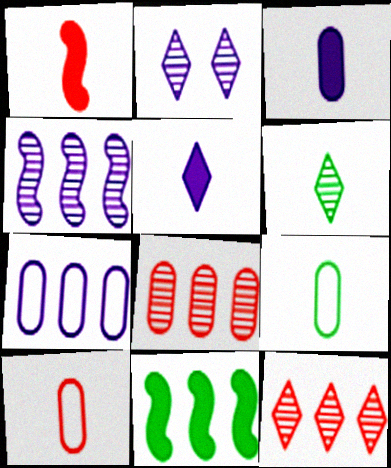[[2, 6, 12], 
[2, 10, 11], 
[7, 11, 12]]